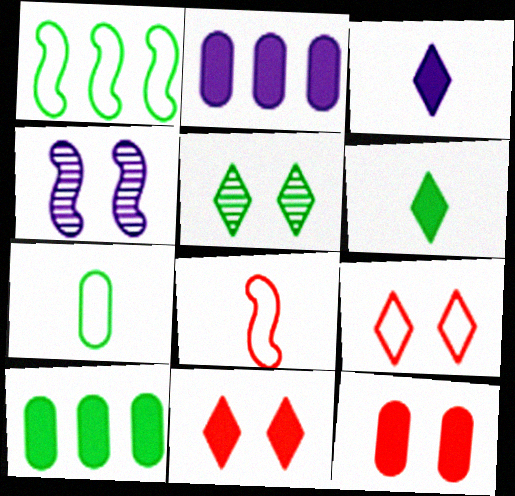[[2, 5, 8]]